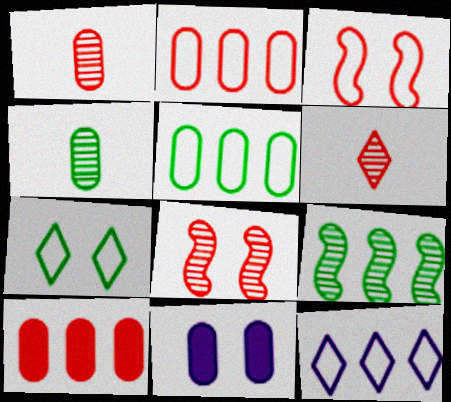[[1, 5, 11], 
[2, 4, 11], 
[3, 6, 10], 
[7, 8, 11], 
[9, 10, 12]]